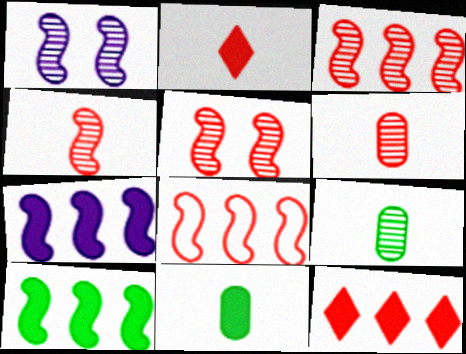[[3, 4, 5]]